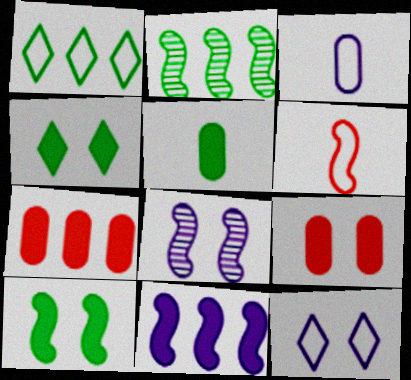[]